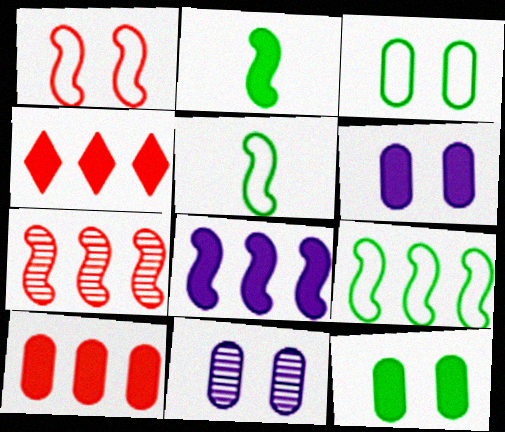[[2, 4, 6], 
[4, 5, 11], 
[7, 8, 9]]